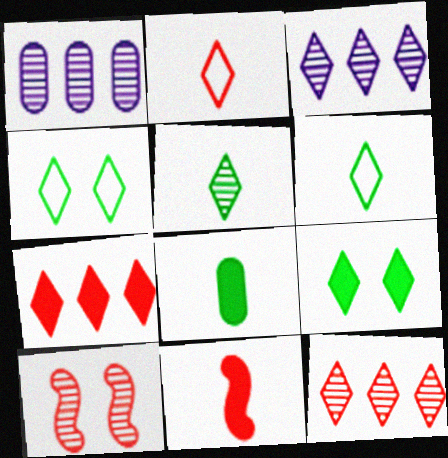[[1, 4, 11], 
[1, 5, 10], 
[2, 3, 9]]